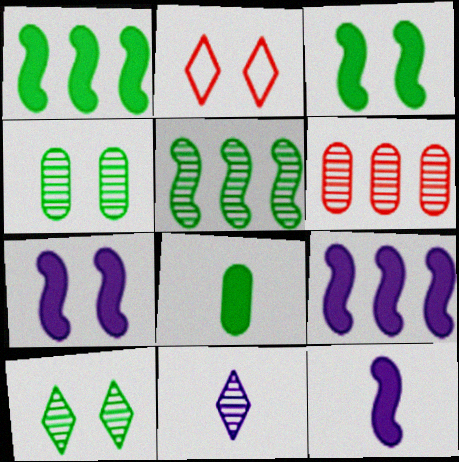[[2, 4, 7], 
[7, 9, 12]]